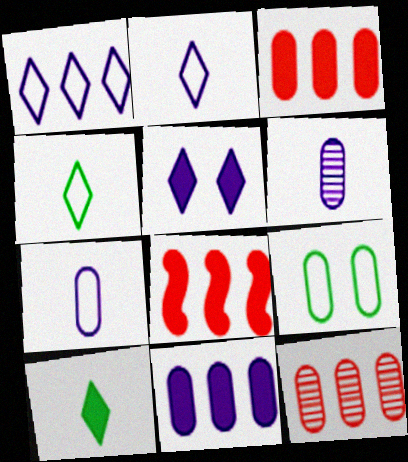[[3, 6, 9]]